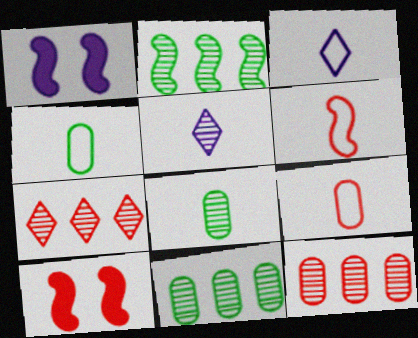[[1, 2, 6], 
[1, 4, 7], 
[3, 4, 6], 
[3, 10, 11], 
[7, 9, 10]]